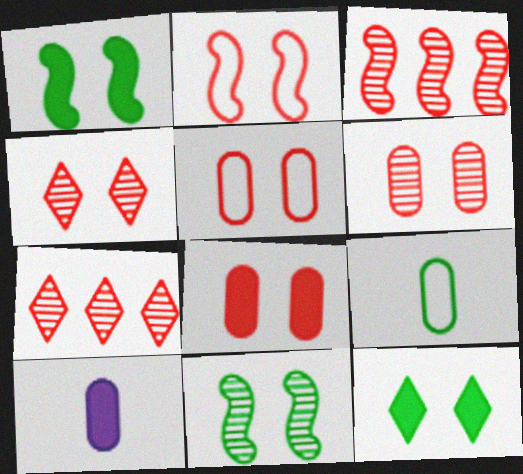[[2, 4, 8], 
[5, 6, 8]]